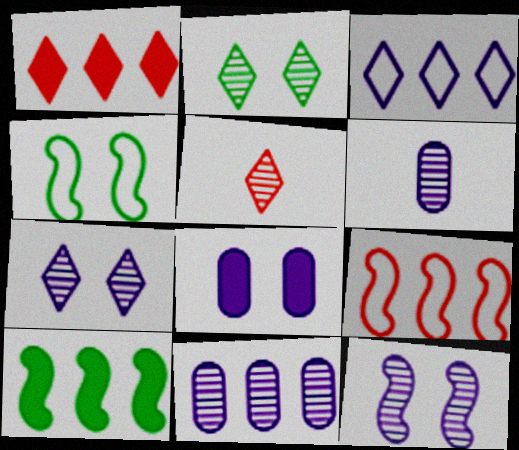[[1, 4, 6]]